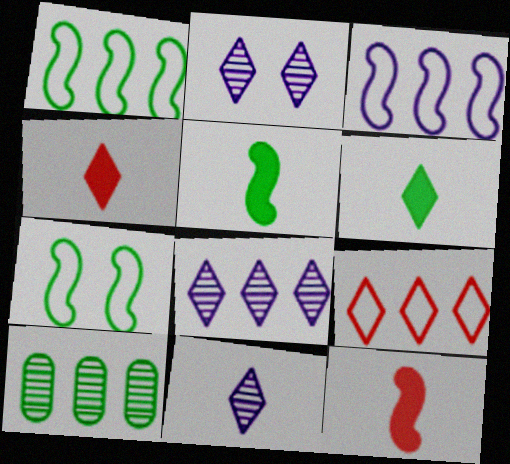[[2, 6, 9], 
[2, 8, 11], 
[6, 7, 10]]